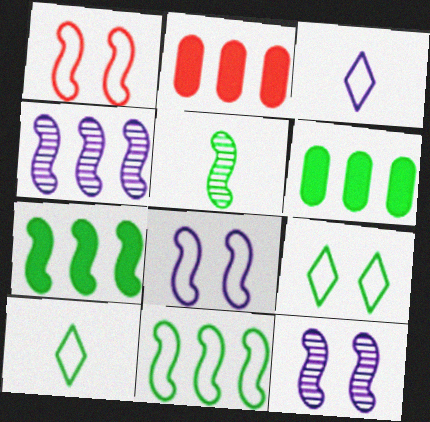[[2, 10, 12], 
[5, 6, 9]]